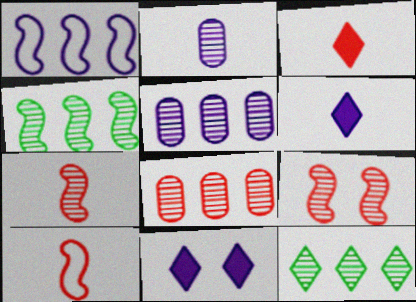[[1, 2, 11], 
[2, 9, 12]]